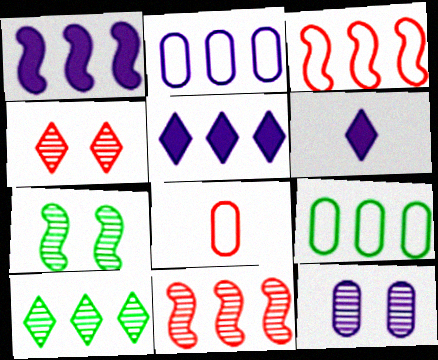[[4, 7, 12], 
[5, 7, 8], 
[5, 9, 11]]